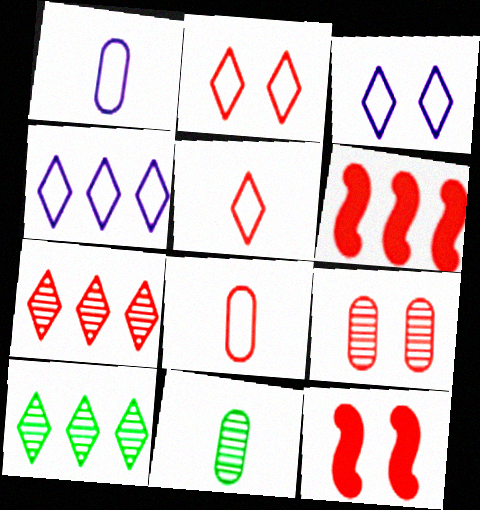[[1, 10, 12], 
[2, 9, 12], 
[3, 6, 11], 
[4, 11, 12], 
[5, 6, 9], 
[7, 8, 12]]